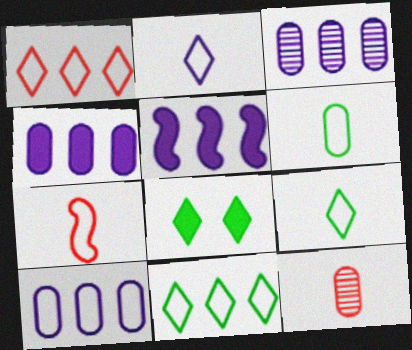[[2, 6, 7], 
[3, 4, 10], 
[3, 7, 8]]